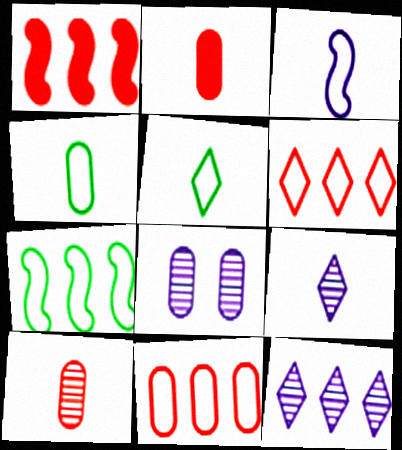[[1, 5, 8]]